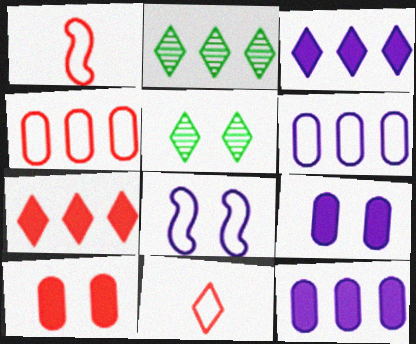[[1, 2, 9], 
[1, 5, 12], 
[3, 5, 11], 
[5, 8, 10]]